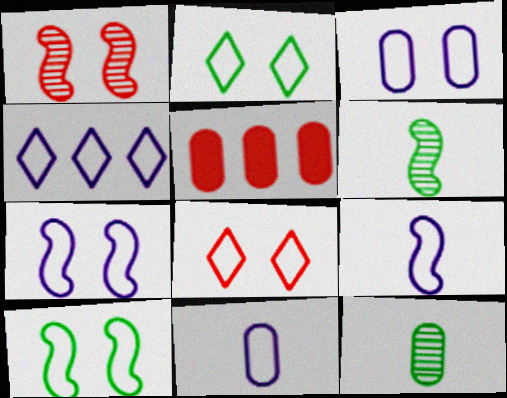[[3, 4, 9], 
[3, 5, 12], 
[3, 8, 10], 
[4, 7, 11]]